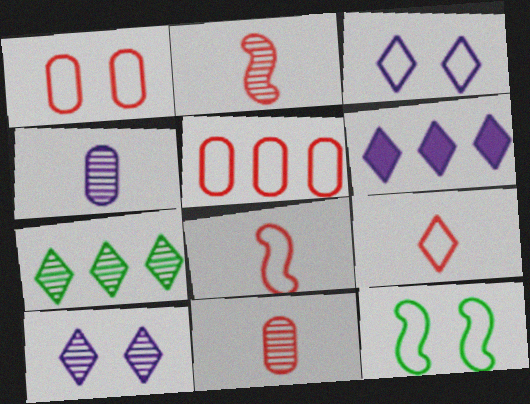[[1, 3, 12], 
[6, 11, 12]]